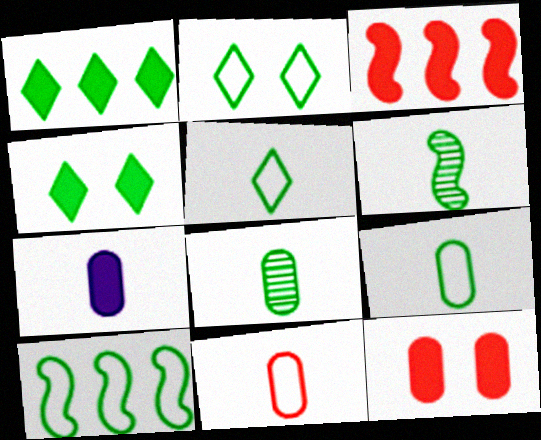[[2, 9, 10], 
[3, 4, 7], 
[4, 8, 10], 
[7, 8, 11]]